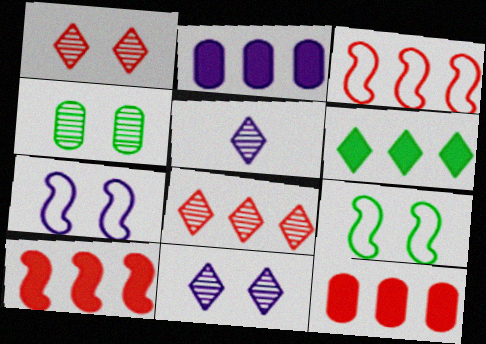[[2, 5, 7], 
[2, 6, 10], 
[3, 8, 12], 
[5, 9, 12]]